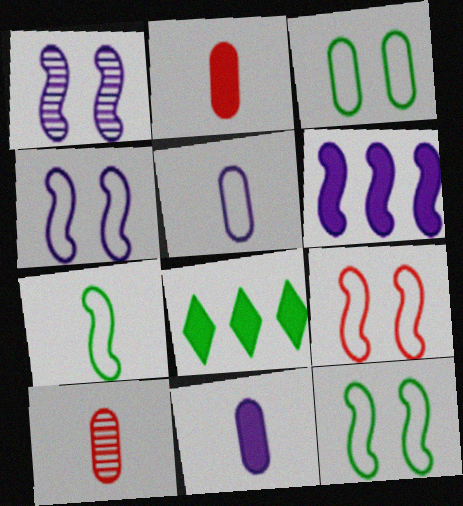[[4, 8, 10], 
[4, 9, 12]]